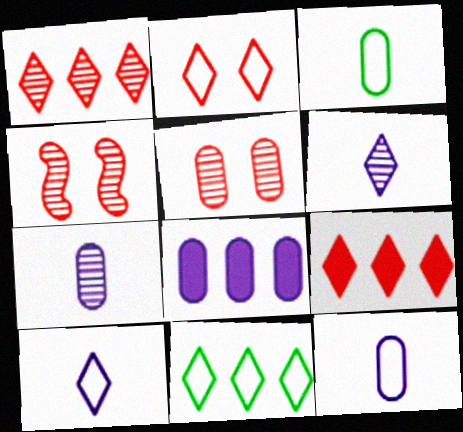[[2, 10, 11], 
[3, 5, 8]]